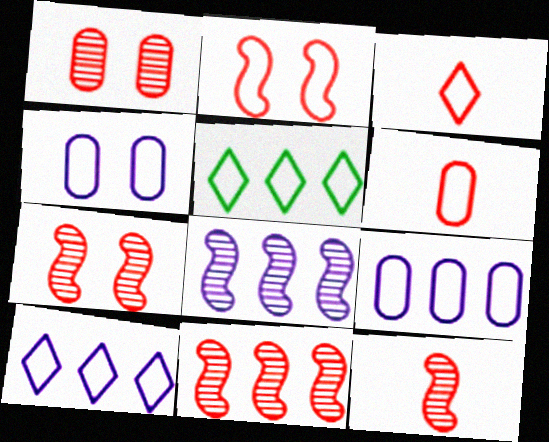[[7, 11, 12]]